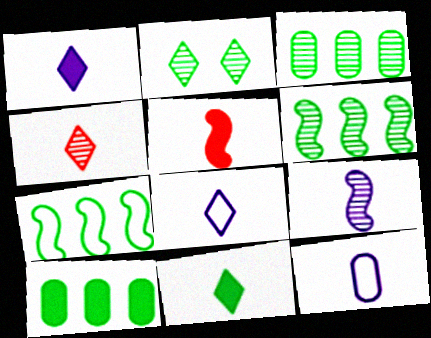[[1, 9, 12], 
[4, 8, 11]]